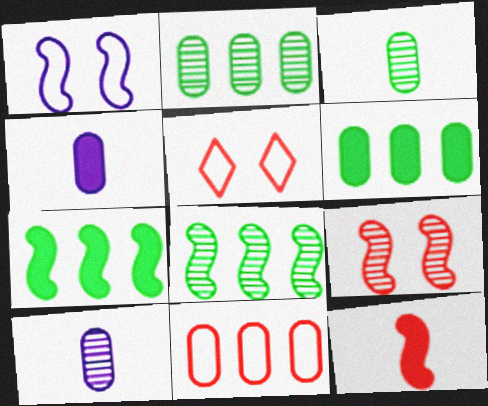[[1, 8, 12], 
[4, 5, 8], 
[5, 7, 10]]